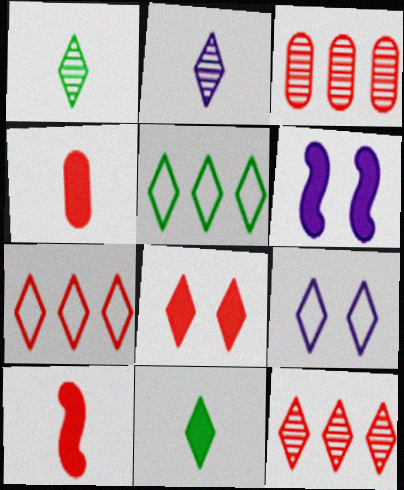[[2, 5, 8], 
[9, 11, 12]]